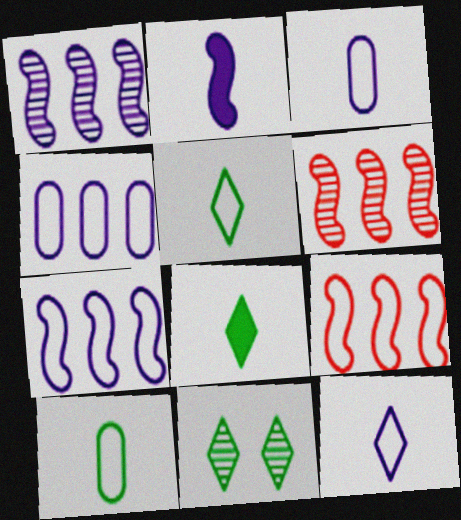[]